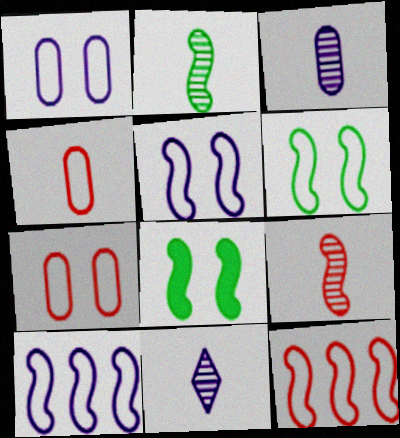[[8, 9, 10]]